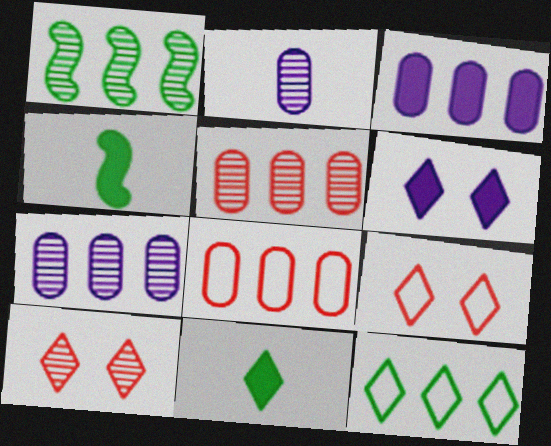[[1, 2, 10], 
[4, 7, 9]]